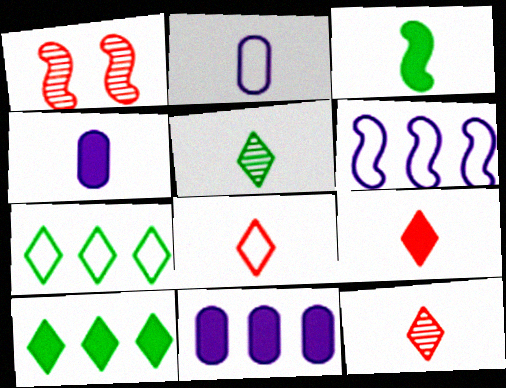[[1, 2, 10], 
[1, 3, 6], 
[1, 4, 7], 
[2, 3, 12], 
[3, 4, 9], 
[8, 9, 12]]